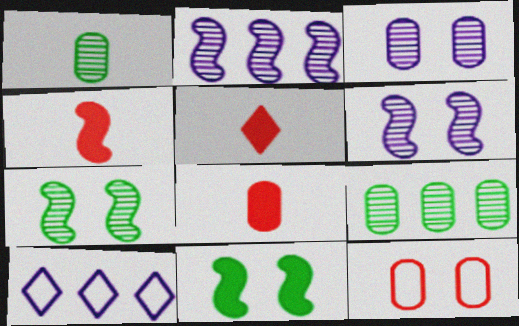[[4, 5, 8], 
[7, 8, 10]]